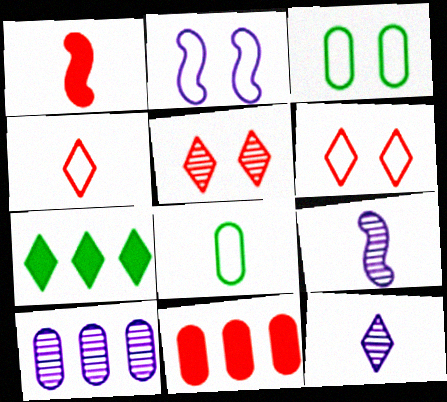[[1, 8, 12], 
[2, 3, 6], 
[6, 7, 12]]